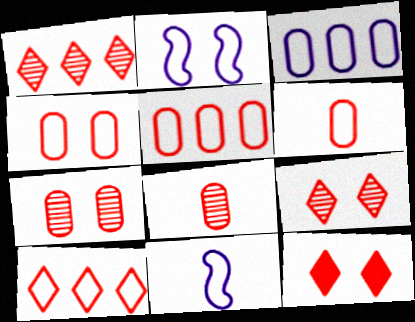[[4, 5, 6]]